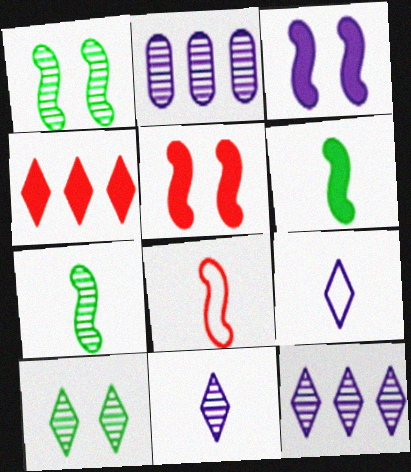[[2, 3, 9], 
[4, 9, 10]]